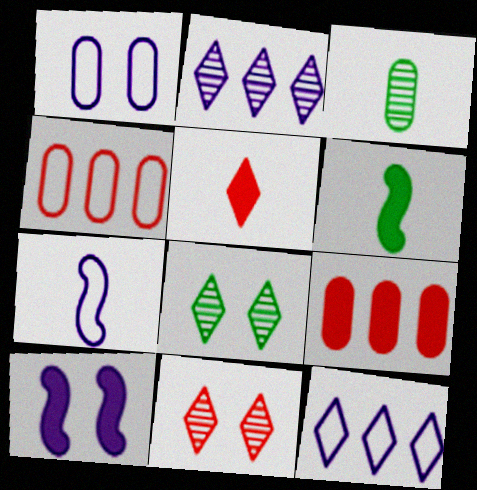[[1, 3, 9], 
[1, 7, 12], 
[3, 5, 7], 
[5, 8, 12], 
[7, 8, 9]]